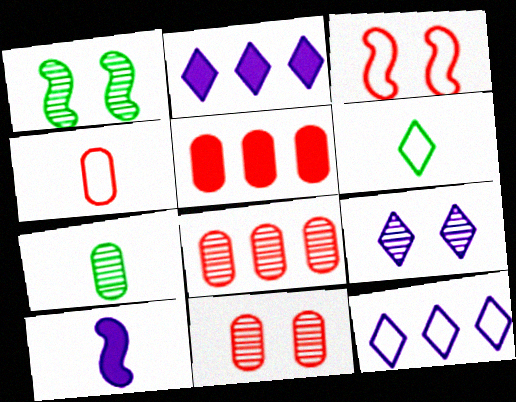[[1, 2, 4], 
[1, 9, 11], 
[2, 3, 7], 
[4, 5, 11]]